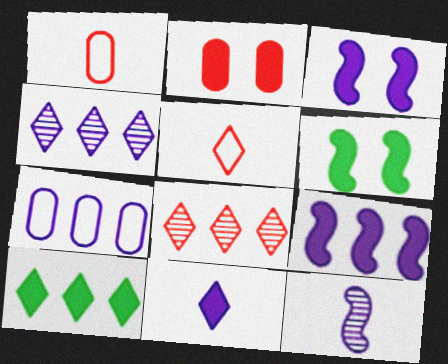[[1, 4, 6], 
[4, 7, 9]]